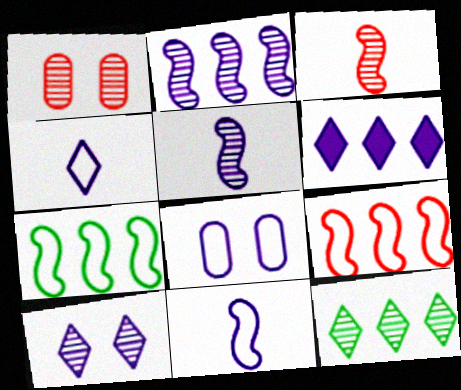[[1, 5, 12], 
[4, 6, 10], 
[5, 6, 8]]